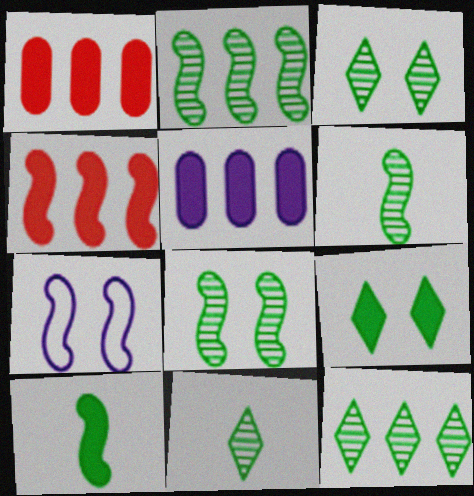[[1, 7, 11], 
[2, 6, 8], 
[3, 11, 12], 
[4, 6, 7]]